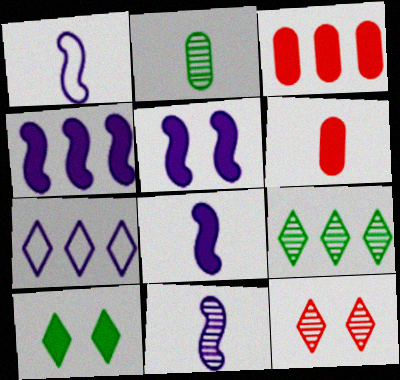[[1, 8, 11], 
[3, 8, 10], 
[4, 5, 8], 
[4, 6, 10]]